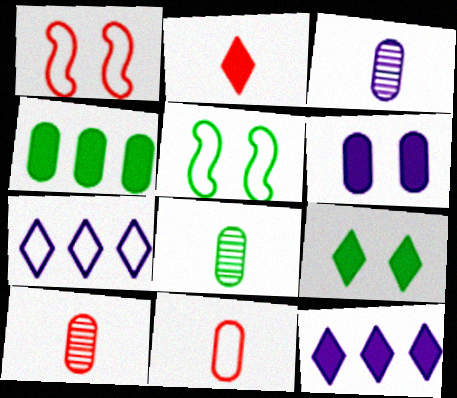[[1, 8, 12], 
[2, 9, 12], 
[3, 8, 10], 
[5, 7, 11], 
[5, 10, 12]]